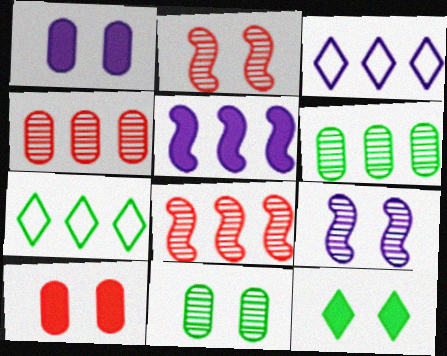[[4, 5, 7]]